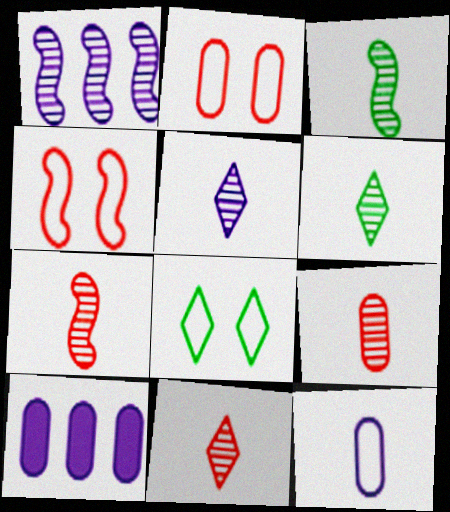[[3, 5, 9], 
[4, 6, 10], 
[5, 6, 11], 
[7, 8, 10], 
[7, 9, 11]]